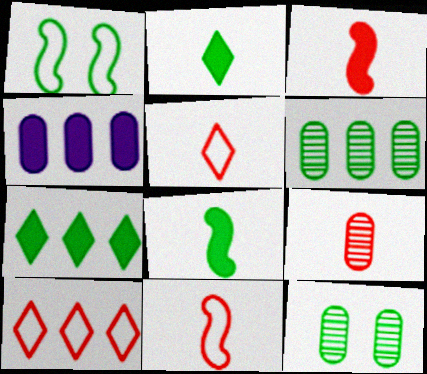[[1, 2, 6], 
[3, 5, 9]]